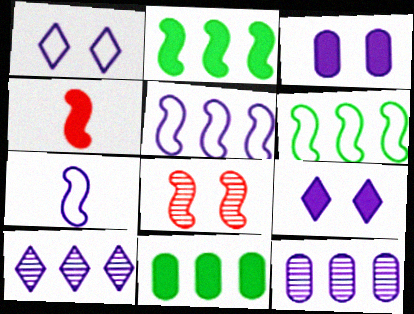[[2, 7, 8], 
[3, 7, 10], 
[4, 9, 11], 
[7, 9, 12]]